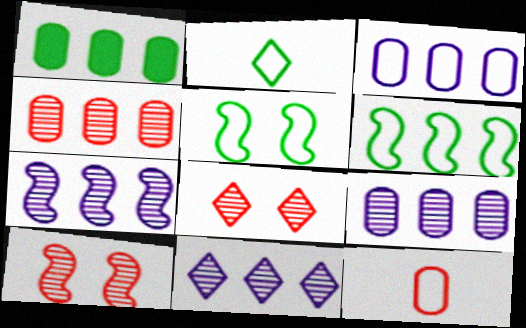[[1, 3, 4], 
[7, 9, 11]]